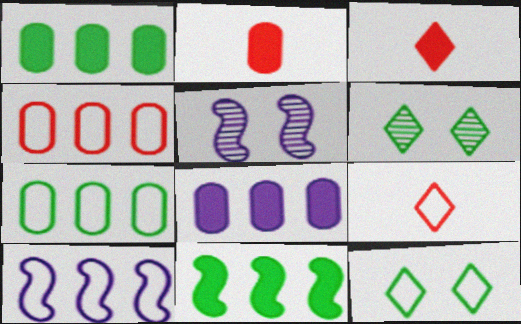[[1, 5, 9], 
[2, 6, 10], 
[3, 5, 7]]